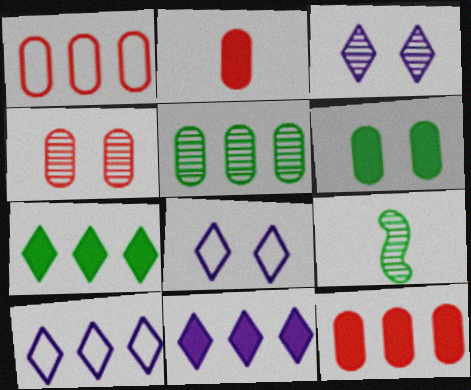[[1, 2, 4], 
[8, 9, 12]]